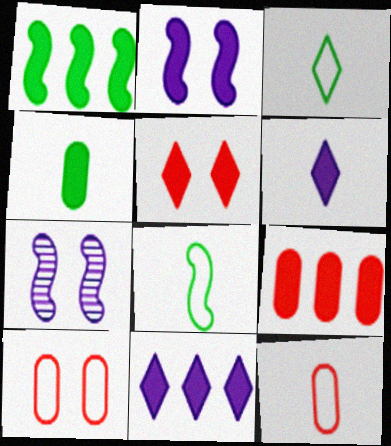[[1, 9, 11], 
[3, 7, 9]]